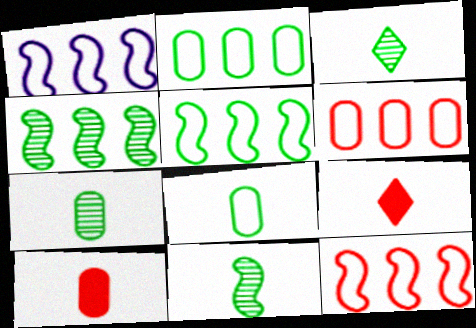[[1, 5, 12], 
[3, 7, 11]]